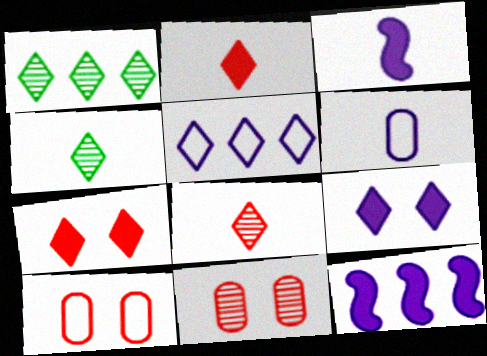[[1, 3, 10], 
[4, 5, 7], 
[4, 10, 12]]